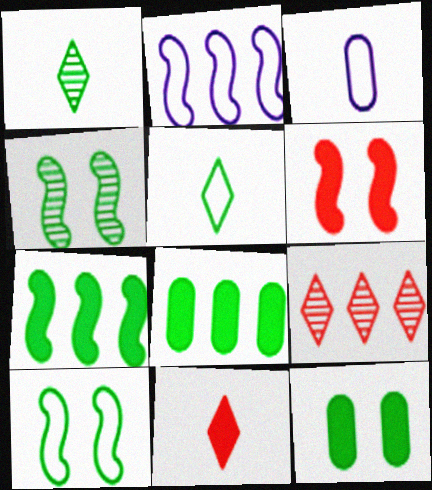[[1, 8, 10], 
[2, 8, 9], 
[4, 5, 8]]